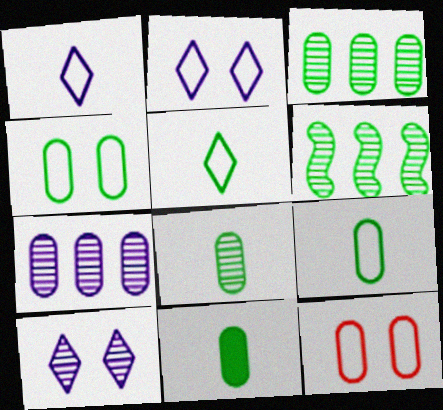[[3, 4, 11], 
[7, 11, 12], 
[8, 9, 11]]